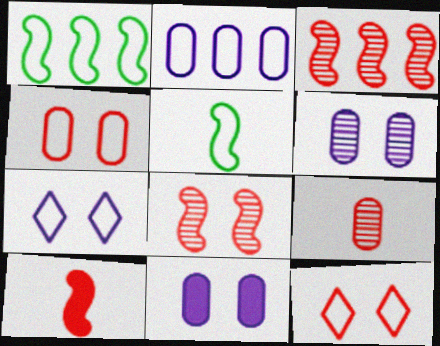[[2, 5, 12]]